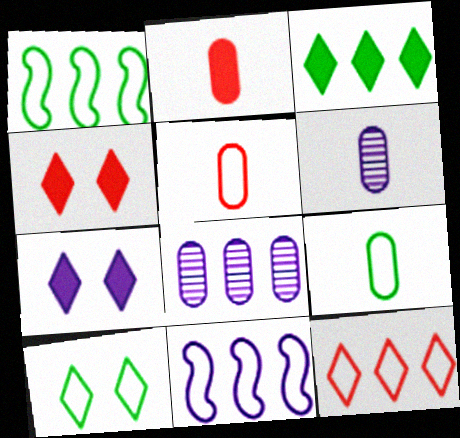[[1, 4, 6], 
[1, 9, 10], 
[2, 6, 9], 
[5, 10, 11], 
[6, 7, 11]]